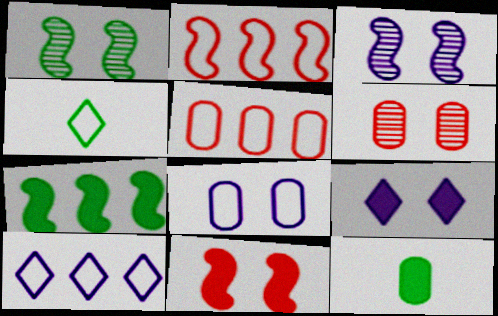[[2, 4, 8], 
[3, 8, 9]]